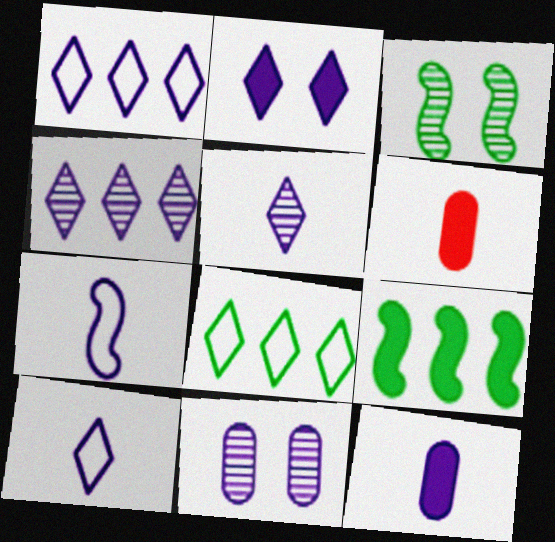[[1, 2, 5], 
[1, 3, 6], 
[2, 4, 10], 
[2, 6, 9], 
[5, 7, 12]]